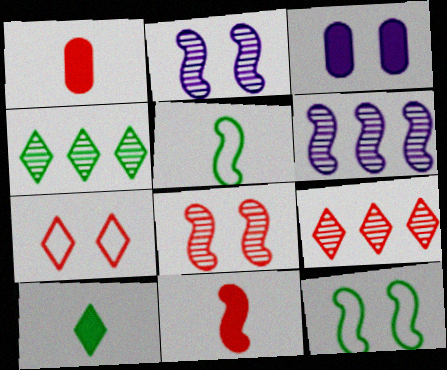[[3, 5, 9], 
[6, 11, 12]]